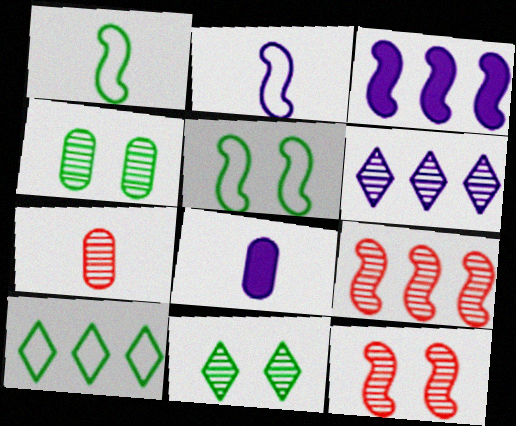[[1, 3, 12], 
[8, 10, 12]]